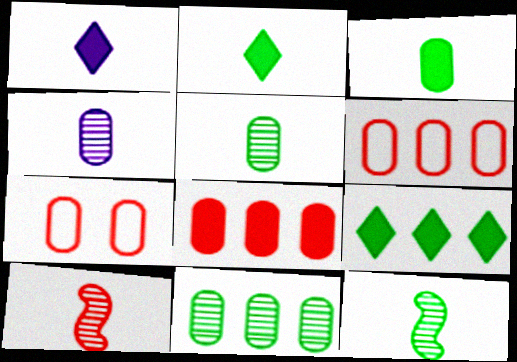[]